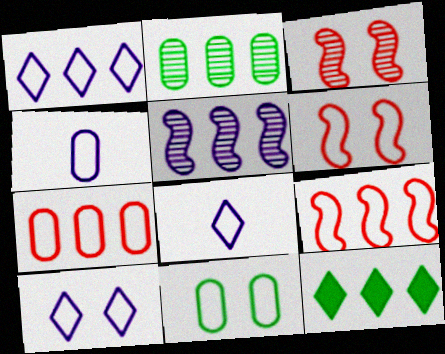[[1, 8, 10], 
[3, 4, 12], 
[4, 7, 11], 
[5, 7, 12], 
[6, 10, 11], 
[8, 9, 11]]